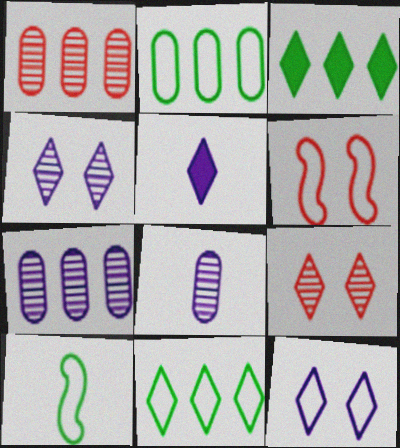[[3, 6, 8], 
[5, 9, 11]]